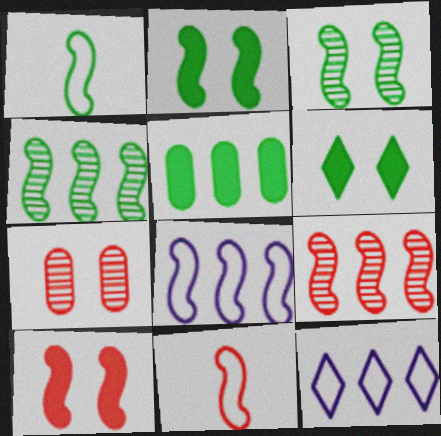[[1, 2, 4], 
[5, 9, 12], 
[9, 10, 11]]